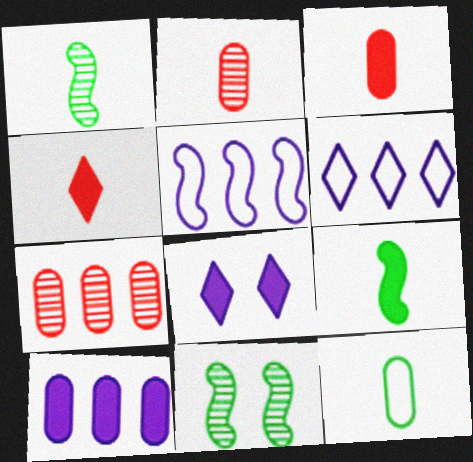[[3, 6, 11]]